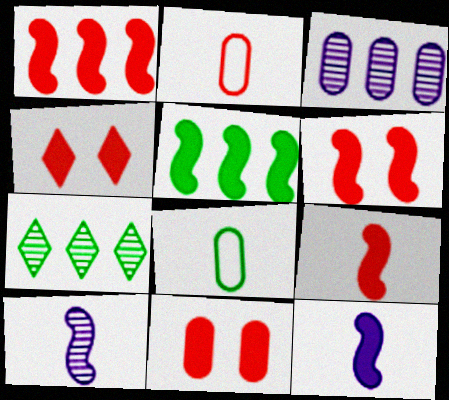[[1, 6, 9], 
[3, 8, 11], 
[4, 6, 11], 
[5, 6, 12]]